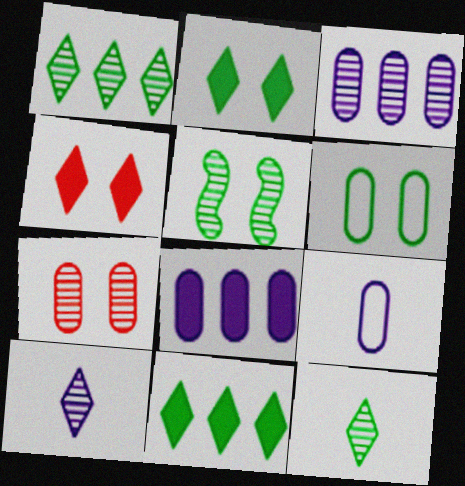[[2, 5, 6]]